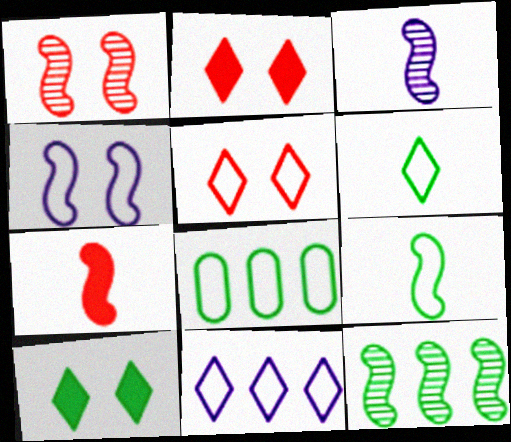[[1, 3, 12], 
[2, 3, 8], 
[3, 7, 9], 
[4, 7, 12], 
[5, 6, 11]]